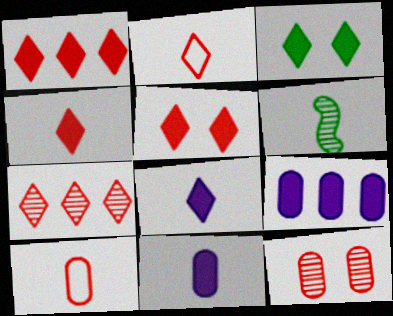[[1, 3, 8], 
[1, 4, 5], 
[2, 5, 7], 
[2, 6, 11], 
[6, 8, 10]]